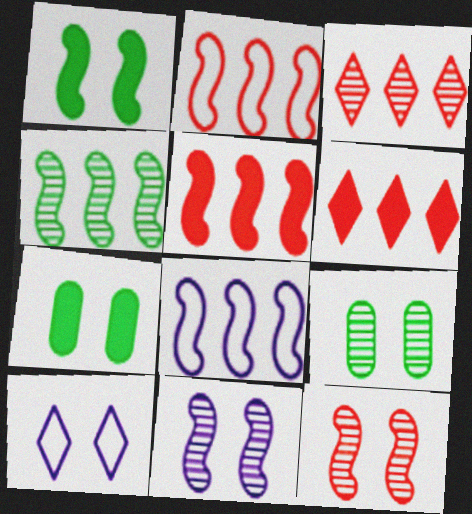[[4, 5, 8], 
[7, 10, 12]]